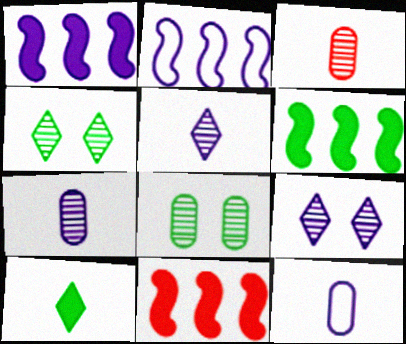[[1, 6, 11], 
[1, 9, 12], 
[4, 11, 12]]